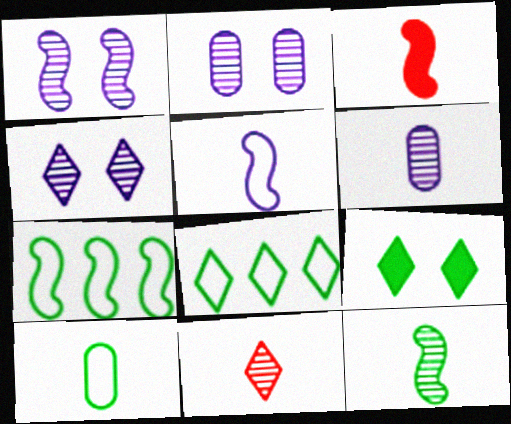[[1, 2, 4], 
[1, 3, 7], 
[2, 3, 8], 
[3, 5, 12], 
[6, 11, 12]]